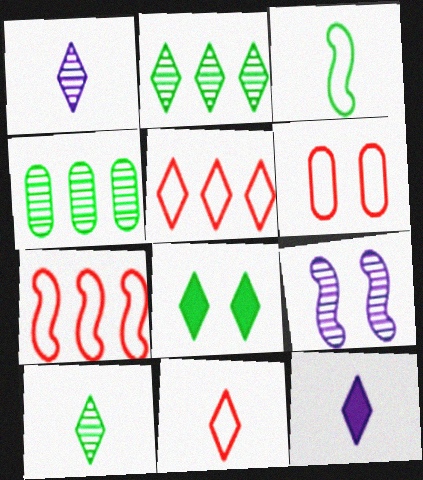[[1, 5, 8], 
[3, 4, 8], 
[6, 7, 11], 
[6, 8, 9], 
[10, 11, 12]]